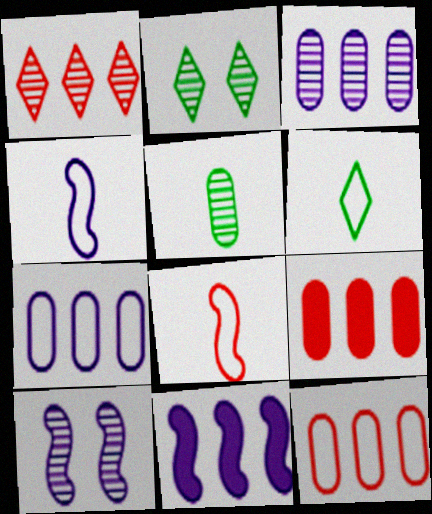[[1, 5, 10], 
[2, 4, 9], 
[4, 10, 11], 
[6, 9, 10]]